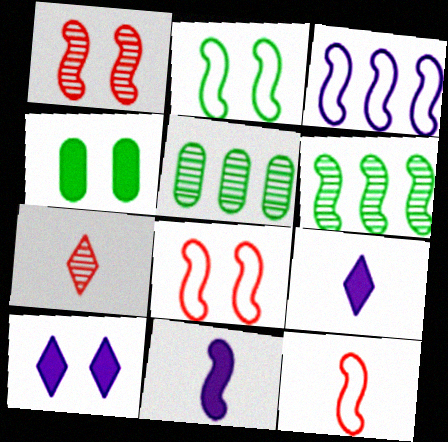[[2, 3, 12], 
[3, 4, 7], 
[5, 8, 9], 
[5, 10, 12], 
[6, 8, 11]]